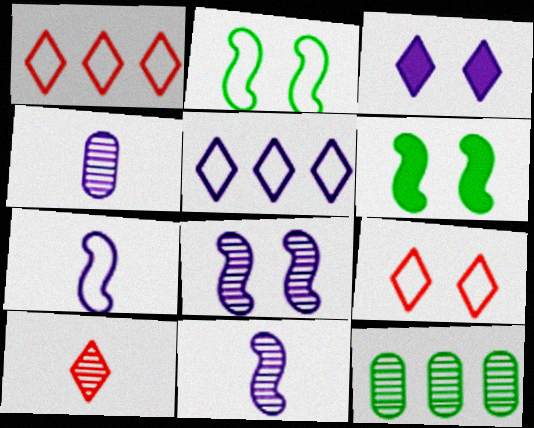[[1, 4, 6], 
[8, 10, 12]]